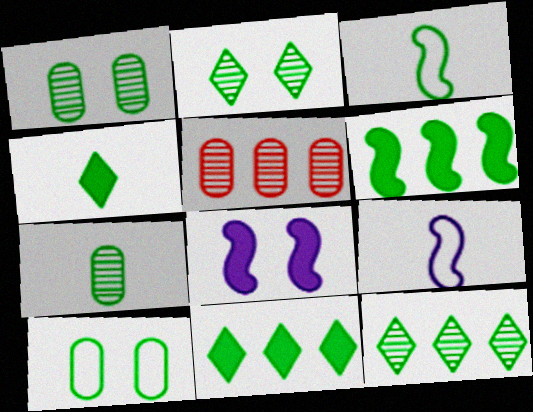[[1, 3, 11], 
[3, 4, 7]]